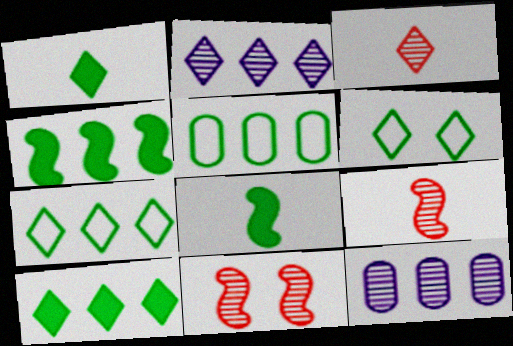[]